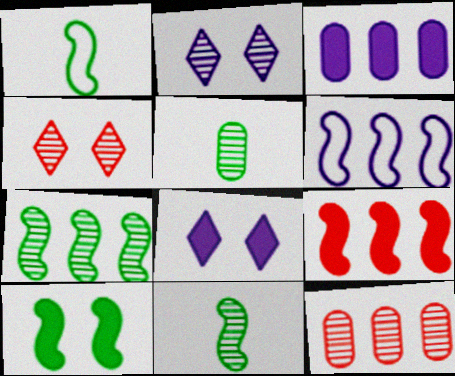[[1, 3, 4], 
[1, 7, 10], 
[1, 8, 12], 
[2, 11, 12], 
[6, 7, 9]]